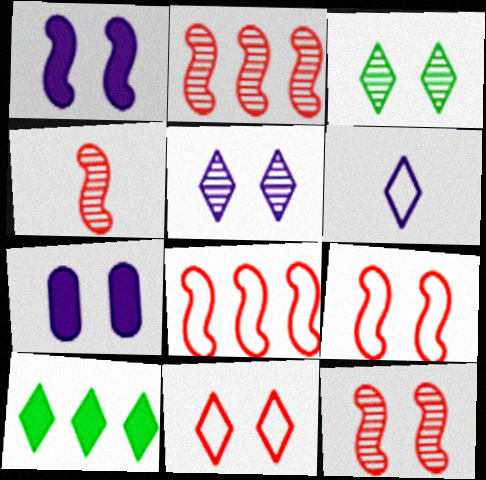[[2, 4, 12], 
[3, 7, 9]]